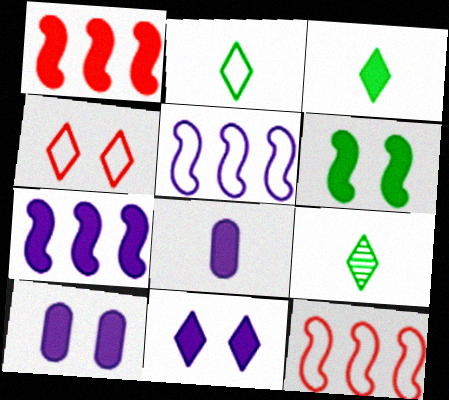[[1, 3, 10], 
[2, 3, 9], 
[7, 8, 11], 
[9, 10, 12]]